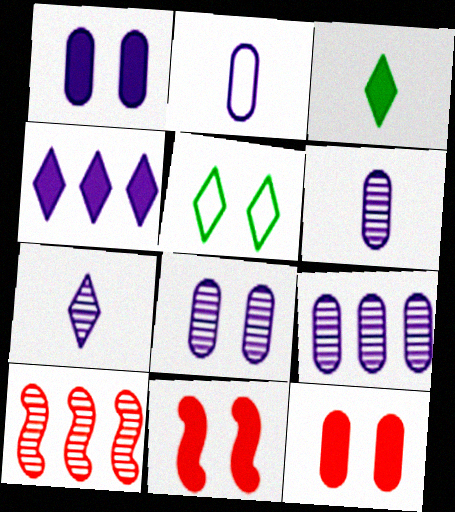[[1, 2, 9], 
[5, 8, 11], 
[6, 8, 9]]